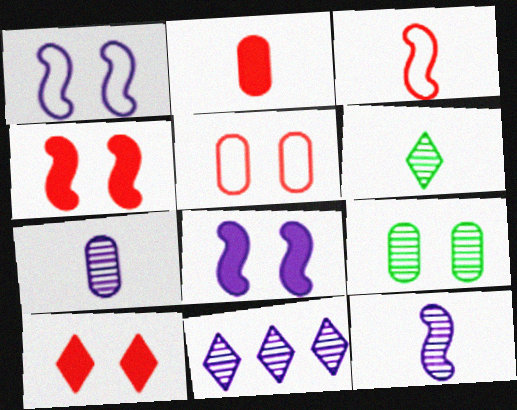[[1, 9, 10]]